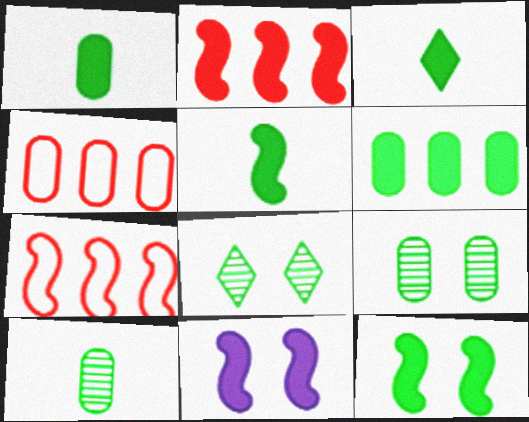[[1, 3, 5], 
[2, 5, 11], 
[3, 6, 12]]